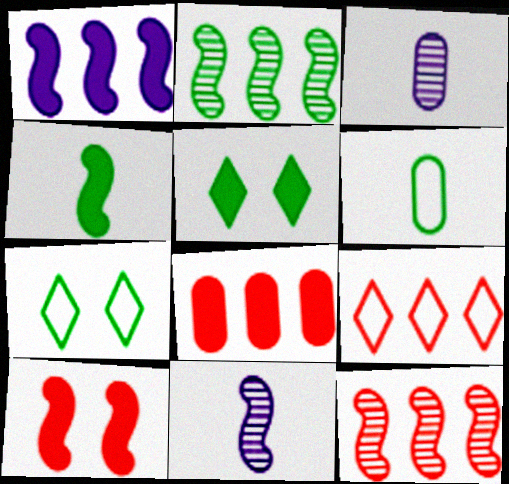[[1, 4, 10], 
[2, 5, 6], 
[7, 8, 11], 
[8, 9, 12]]